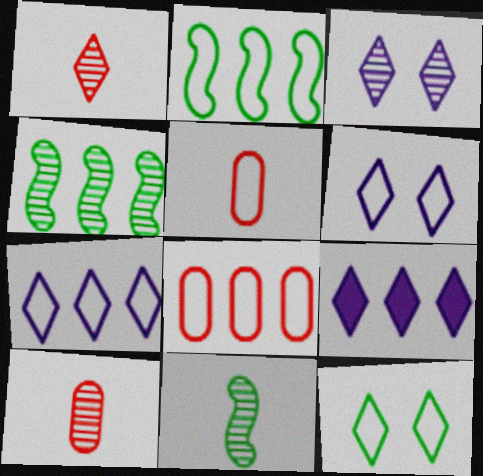[[1, 9, 12], 
[2, 5, 6], 
[2, 7, 8], 
[3, 4, 10], 
[4, 8, 9]]